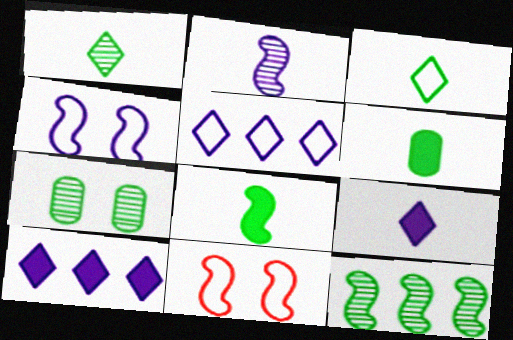[[1, 7, 12]]